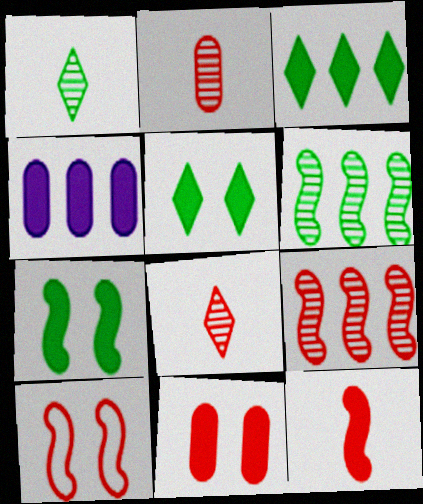[[1, 4, 10], 
[4, 5, 12], 
[9, 10, 12]]